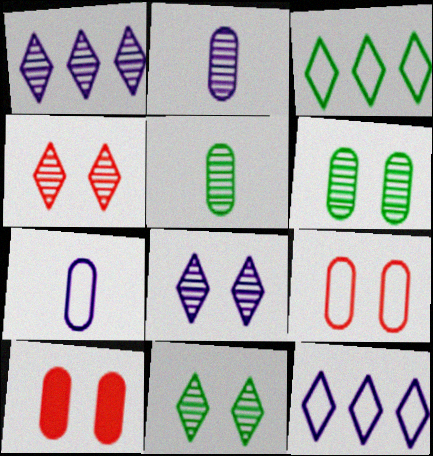[[4, 8, 11]]